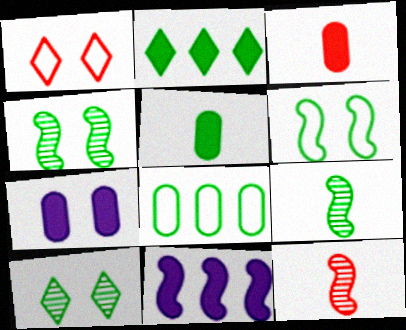[[1, 4, 7], 
[6, 11, 12]]